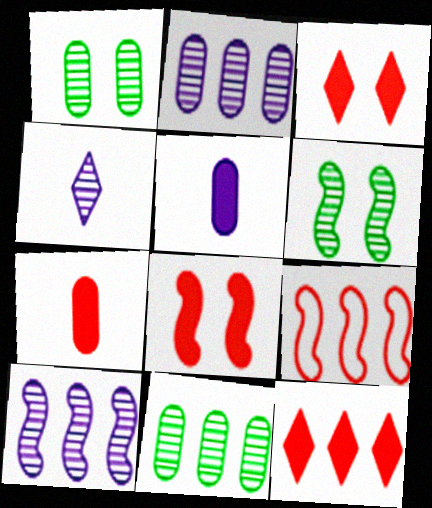[[7, 8, 12]]